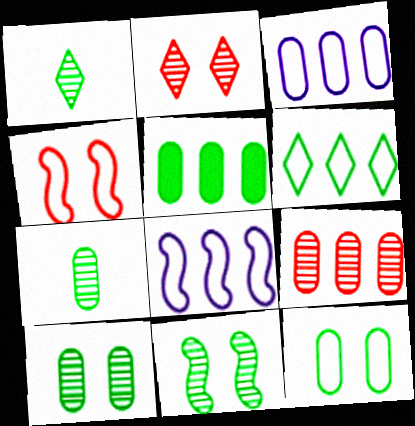[[3, 5, 9], 
[5, 7, 12]]